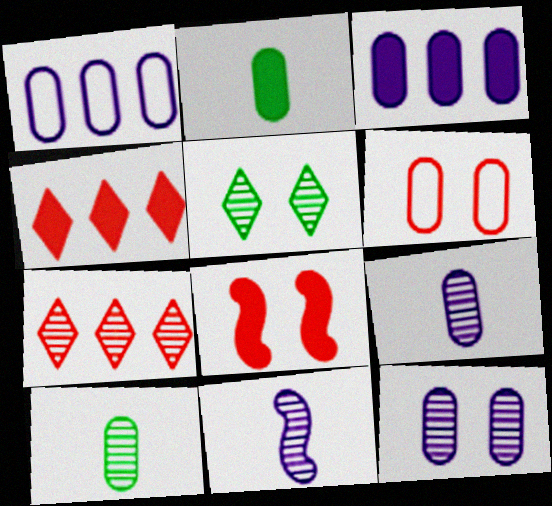[[3, 6, 10]]